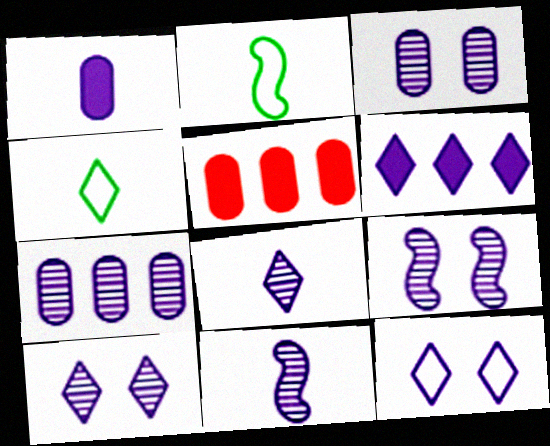[[2, 5, 10], 
[3, 9, 10], 
[4, 5, 9], 
[6, 8, 12], 
[7, 8, 9], 
[7, 10, 11]]